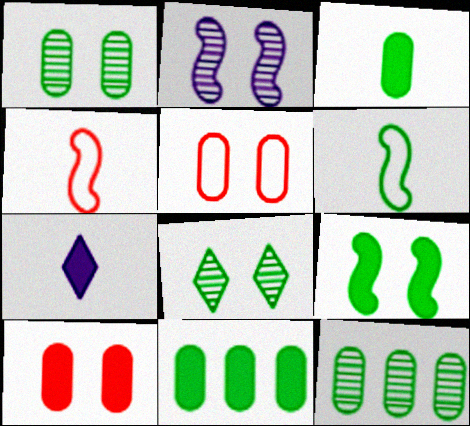[[6, 8, 11]]